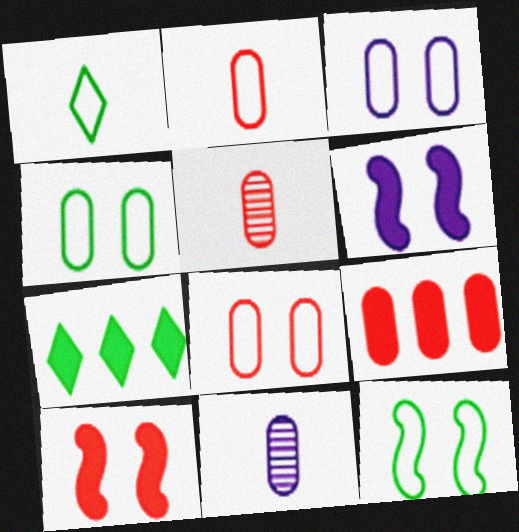[[3, 4, 8], 
[4, 9, 11], 
[5, 8, 9]]